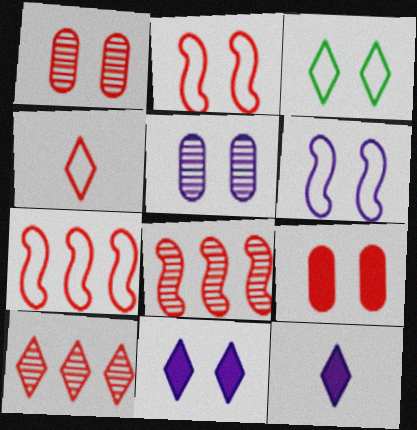[[3, 10, 12], 
[4, 8, 9], 
[5, 6, 11]]